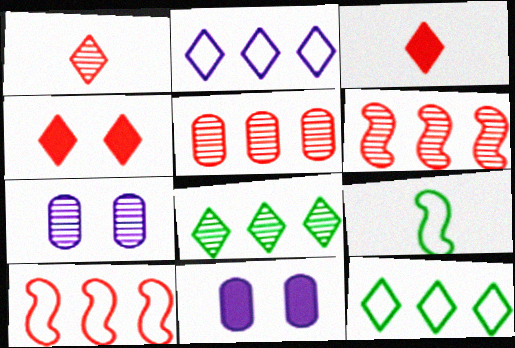[]